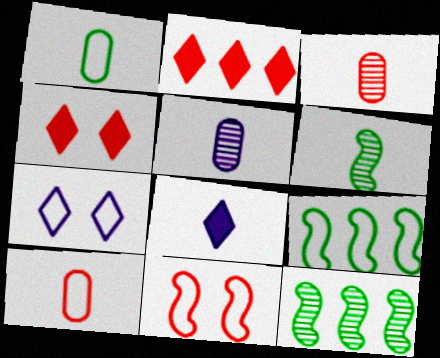[[2, 3, 11], 
[4, 5, 9], 
[6, 8, 10], 
[7, 9, 10]]